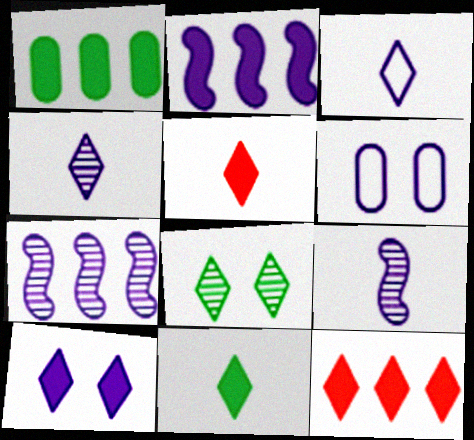[[1, 2, 12], 
[2, 4, 6], 
[3, 8, 12], 
[10, 11, 12]]